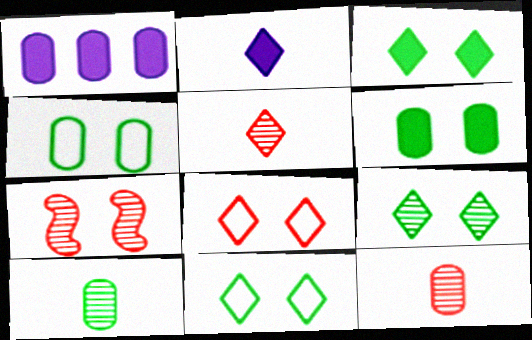[[1, 4, 12], 
[3, 9, 11]]